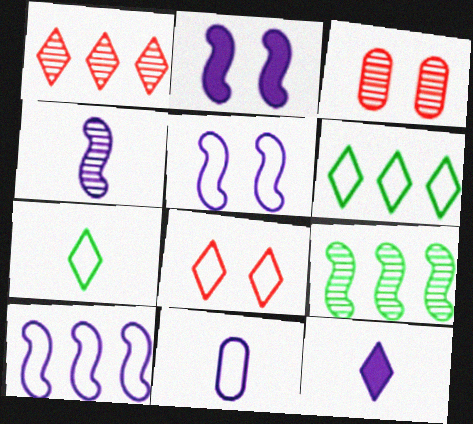[[2, 4, 10], 
[4, 11, 12]]